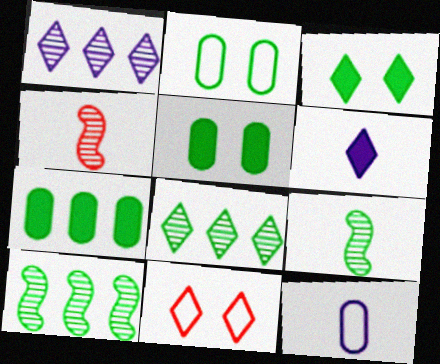[[6, 8, 11]]